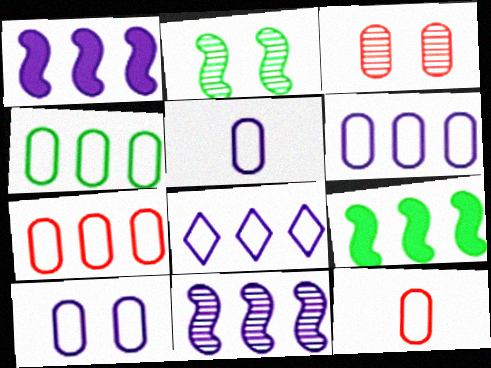[[4, 6, 7], 
[4, 10, 12], 
[5, 6, 10]]